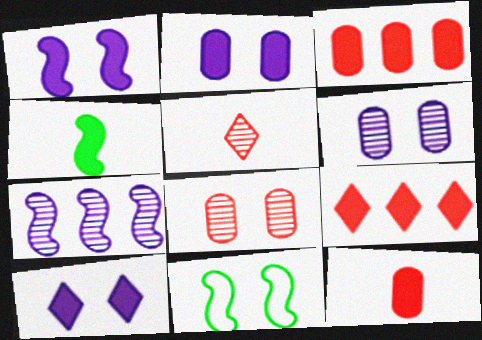[[1, 2, 10], 
[2, 4, 9], 
[3, 4, 10], 
[8, 10, 11]]